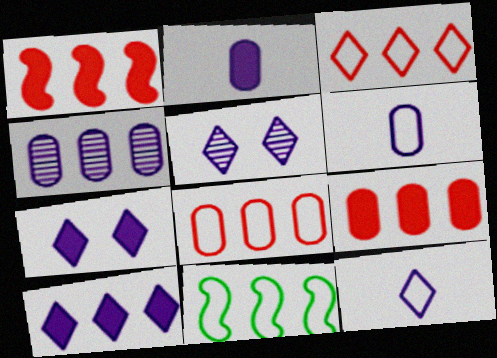[[5, 10, 12]]